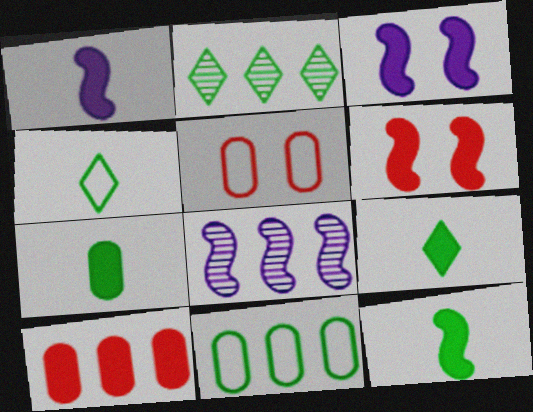[[1, 2, 5], 
[3, 9, 10], 
[5, 8, 9], 
[7, 9, 12]]